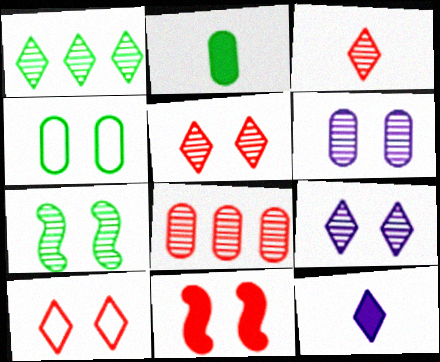[[1, 3, 9], 
[1, 10, 12], 
[4, 9, 11], 
[5, 6, 7]]